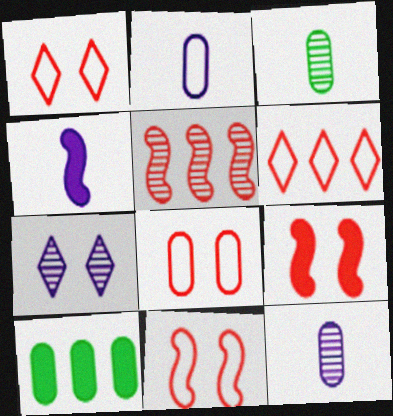[[1, 8, 11], 
[3, 5, 7], 
[8, 10, 12]]